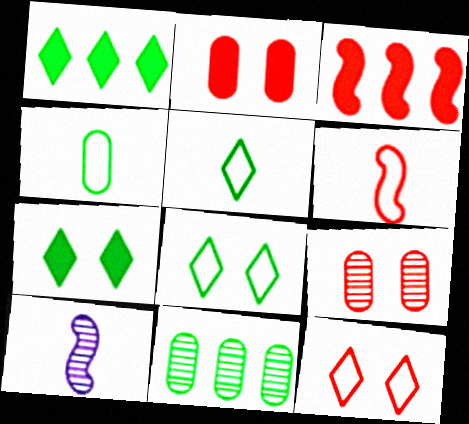[]